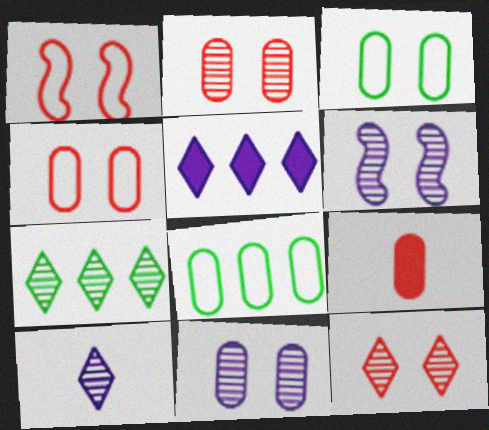[[7, 10, 12], 
[8, 9, 11]]